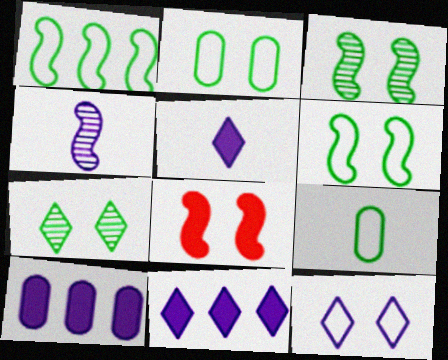[[1, 4, 8], 
[4, 10, 12]]